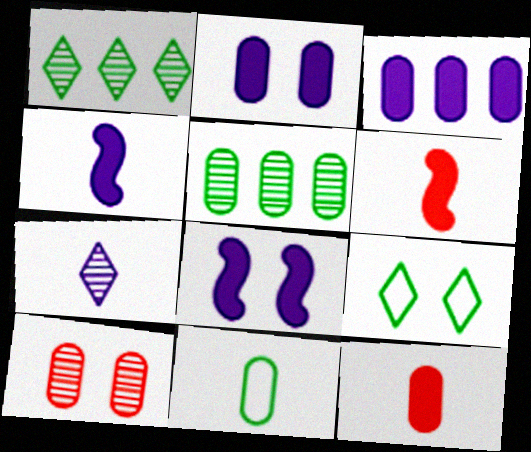[[3, 10, 11], 
[6, 7, 11], 
[8, 9, 10]]